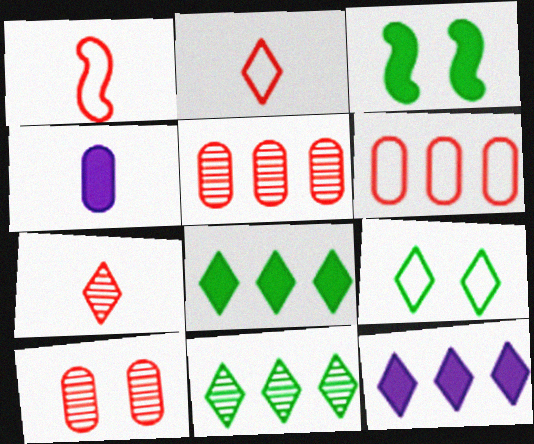[[7, 9, 12]]